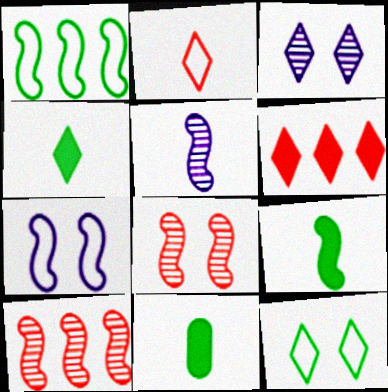[[2, 5, 11], 
[4, 9, 11], 
[7, 9, 10]]